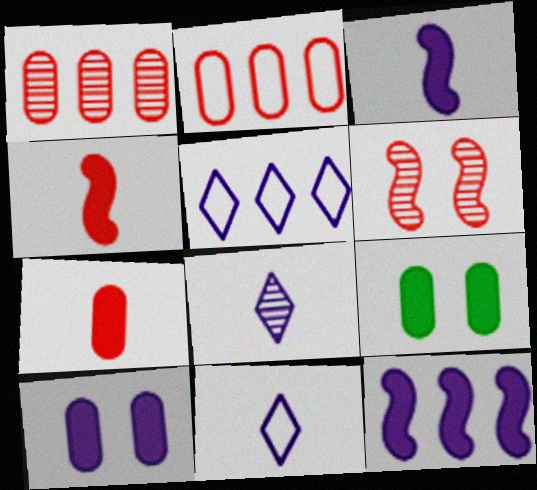[]